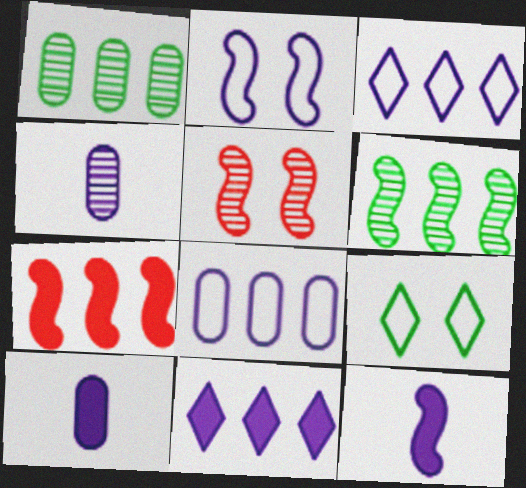[[1, 3, 7], 
[2, 4, 11], 
[4, 7, 9]]